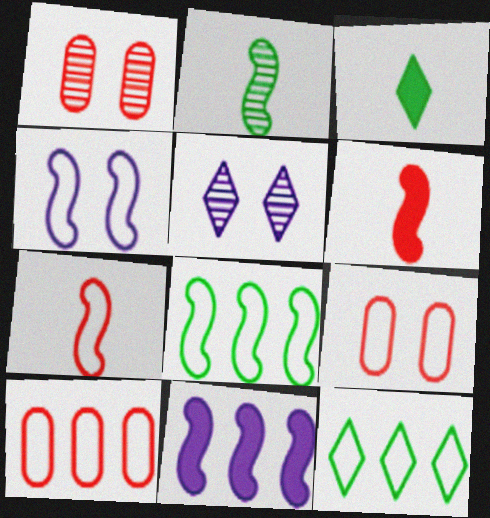[[4, 7, 8]]